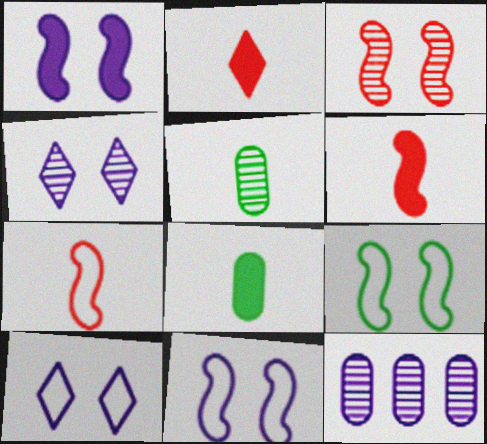[[1, 3, 9], 
[2, 9, 12]]